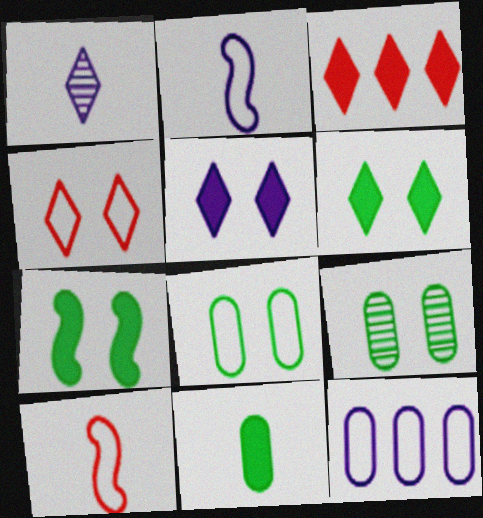[[1, 10, 11], 
[2, 3, 9]]